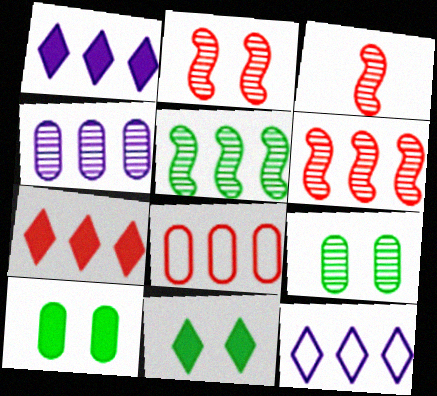[[1, 5, 8], 
[2, 3, 6], 
[3, 10, 12], 
[6, 7, 8]]